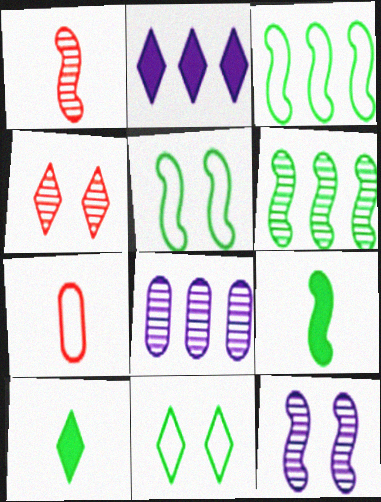[[1, 6, 12], 
[5, 6, 9]]